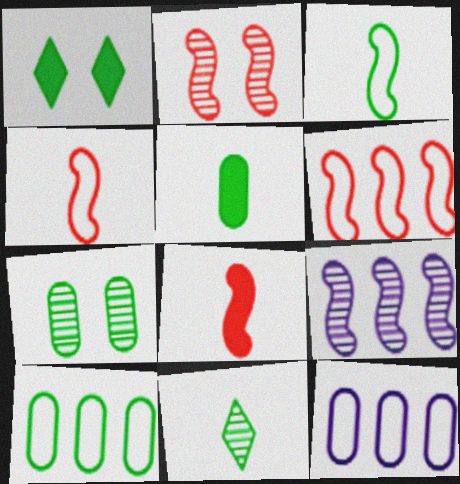[[2, 6, 8], 
[3, 5, 11], 
[5, 7, 10]]